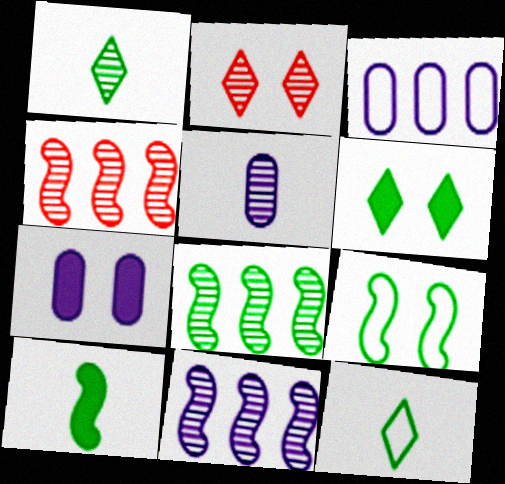[[2, 3, 10], 
[2, 5, 8], 
[2, 7, 9], 
[3, 5, 7], 
[4, 7, 12], 
[4, 8, 11], 
[8, 9, 10]]